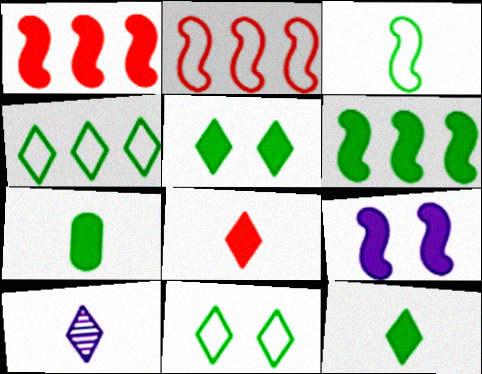[[5, 6, 7]]